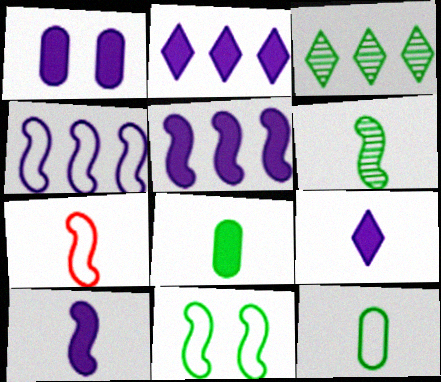[[1, 2, 10], 
[1, 3, 7], 
[1, 5, 9], 
[3, 8, 11], 
[4, 7, 11], 
[6, 7, 10]]